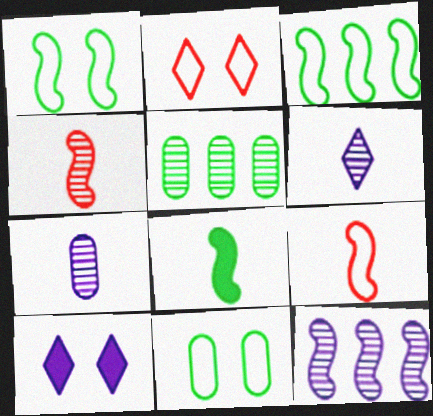[[5, 9, 10]]